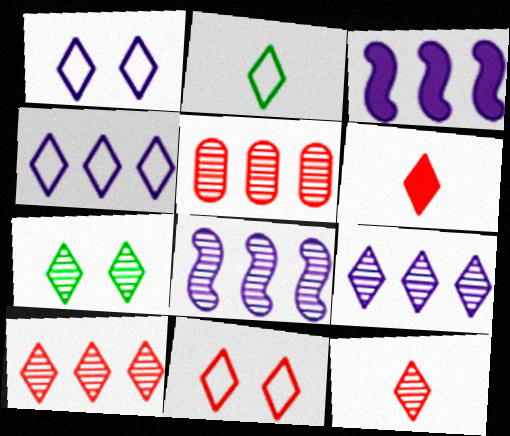[[2, 4, 11], 
[4, 6, 7], 
[6, 10, 11], 
[7, 9, 12]]